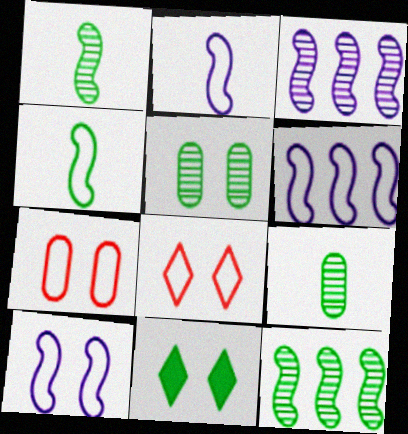[[2, 6, 10]]